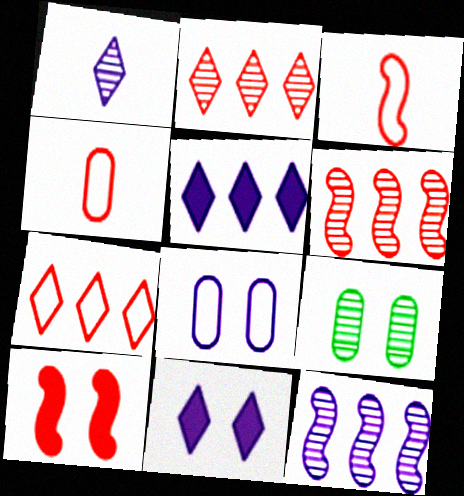[[1, 6, 9], 
[2, 4, 10], 
[3, 5, 9], 
[3, 6, 10]]